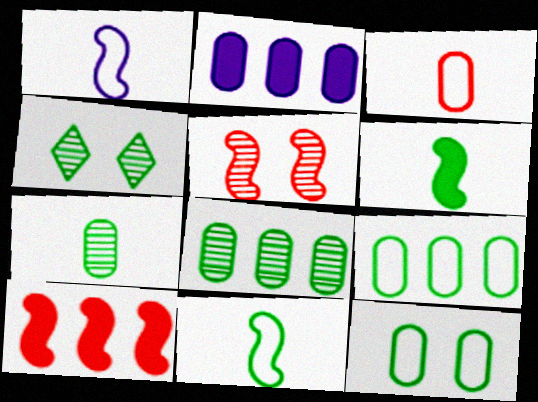[[4, 6, 9]]